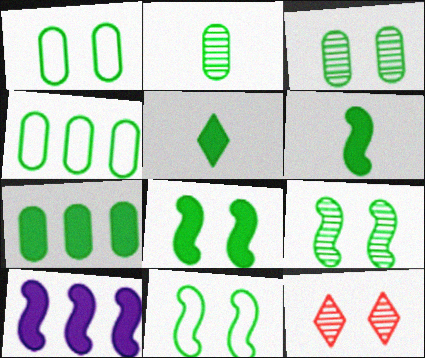[[1, 2, 7], 
[4, 5, 9], 
[5, 7, 8], 
[8, 9, 11]]